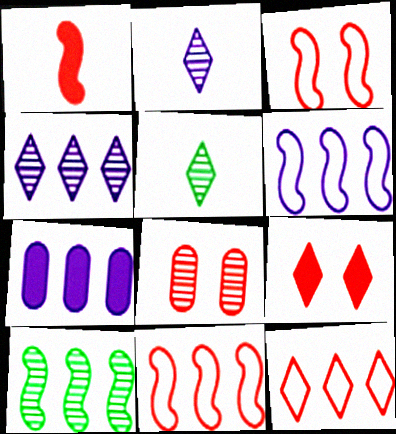[[1, 8, 12], 
[2, 8, 10], 
[3, 5, 7], 
[3, 8, 9], 
[4, 6, 7], 
[7, 10, 12]]